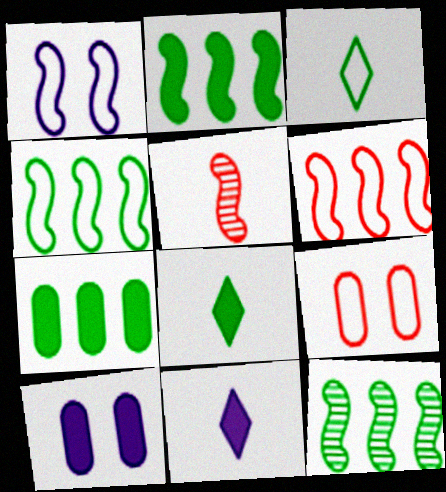[[1, 2, 5], 
[2, 4, 12], 
[9, 11, 12]]